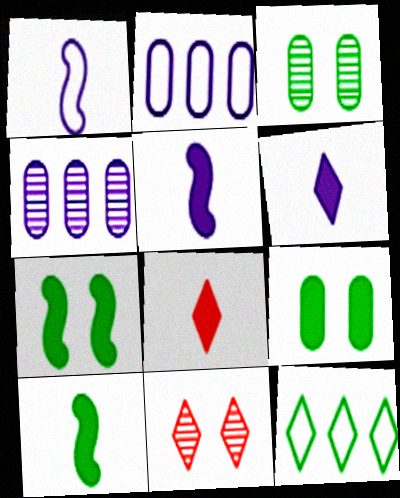[[2, 10, 11], 
[3, 10, 12], 
[6, 11, 12]]